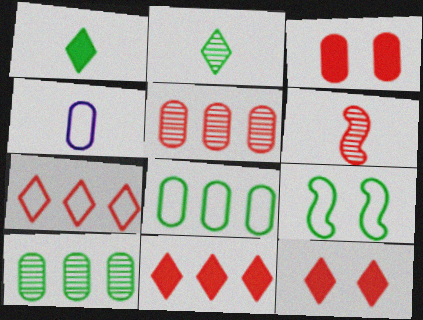[[1, 4, 6], 
[1, 9, 10], 
[3, 4, 10], 
[3, 6, 7], 
[4, 7, 9]]